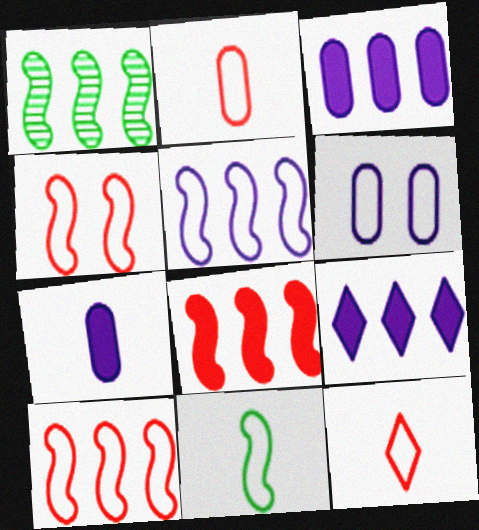[[1, 5, 8], 
[4, 5, 11]]